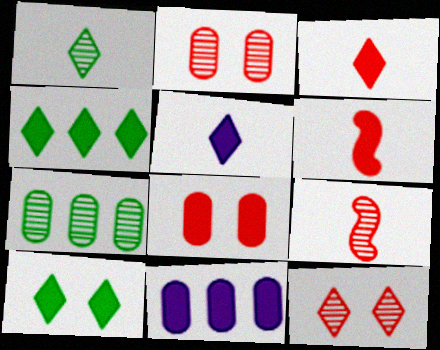[[6, 10, 11]]